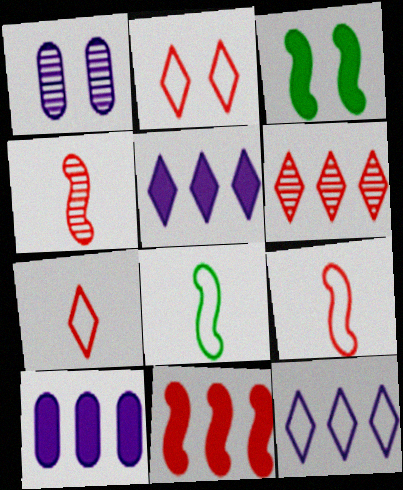[[1, 2, 3]]